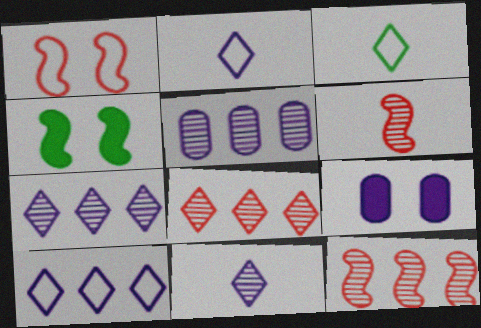[[3, 9, 12]]